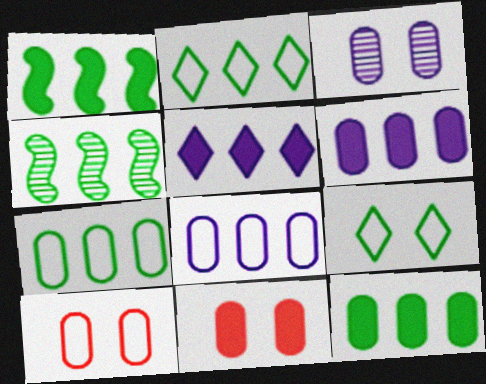[[2, 4, 12]]